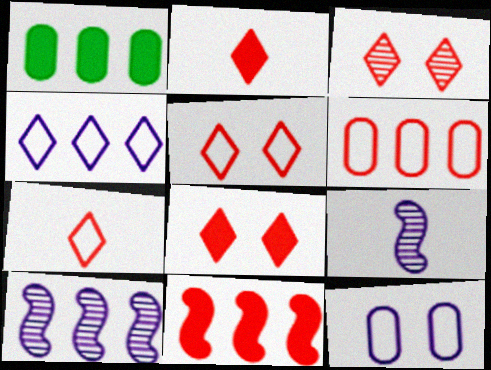[[1, 5, 9], 
[3, 5, 8]]